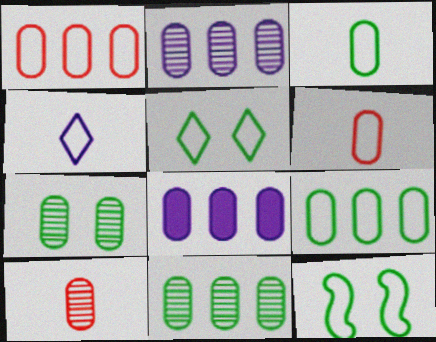[[1, 4, 12], 
[1, 8, 11], 
[2, 7, 10], 
[6, 7, 8]]